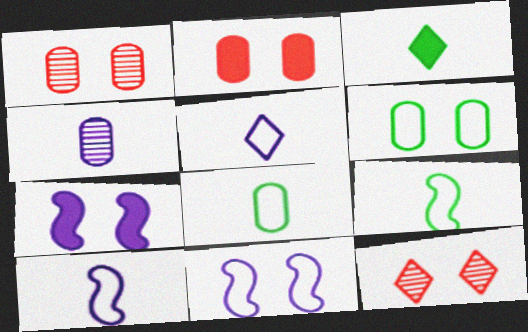[[6, 7, 12]]